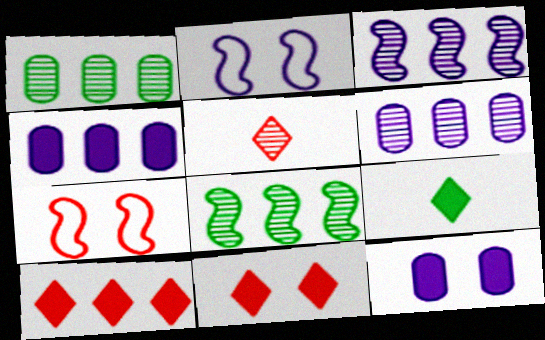[[6, 7, 9]]